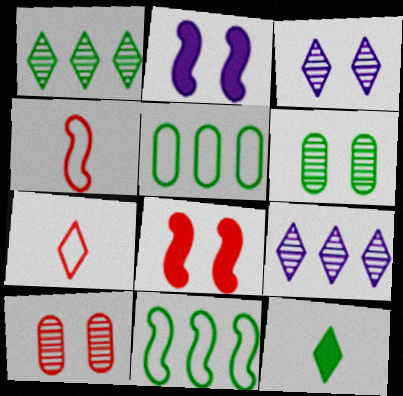[[6, 11, 12]]